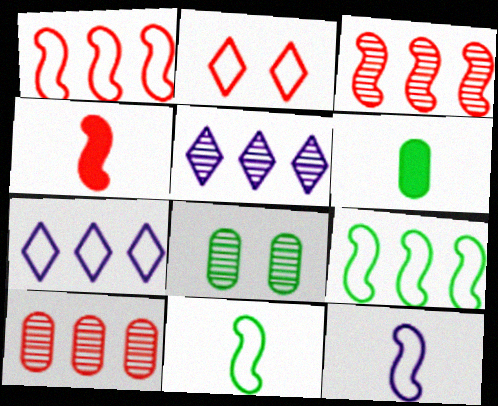[[2, 4, 10], 
[4, 7, 8]]